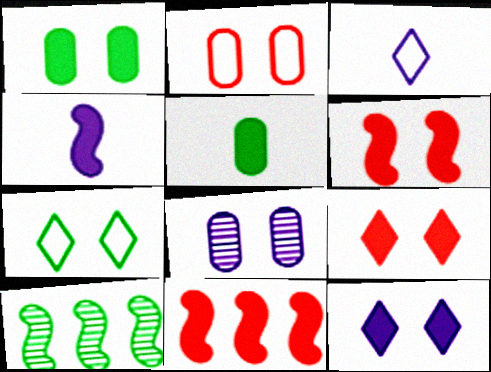[[1, 2, 8], 
[1, 6, 12], 
[5, 7, 10], 
[5, 11, 12], 
[6, 7, 8]]